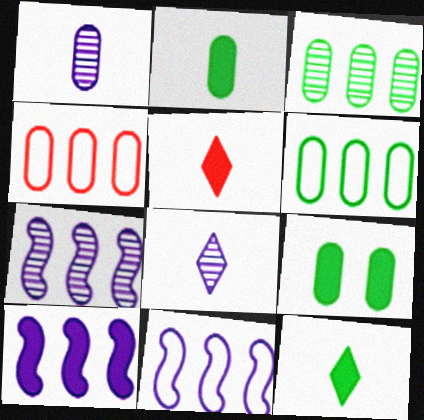[[1, 4, 9], 
[5, 9, 10], 
[7, 10, 11]]